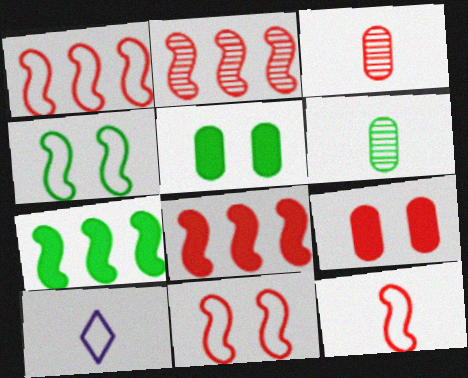[[1, 2, 8], 
[1, 11, 12], 
[2, 5, 10]]